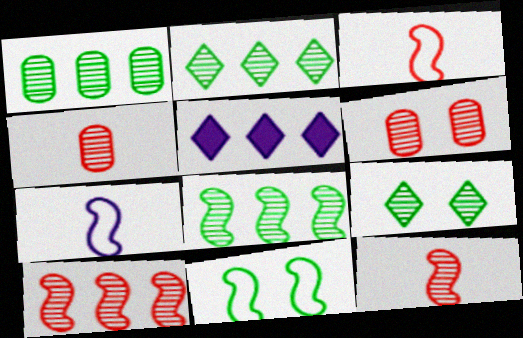[[1, 2, 8], 
[4, 5, 11]]